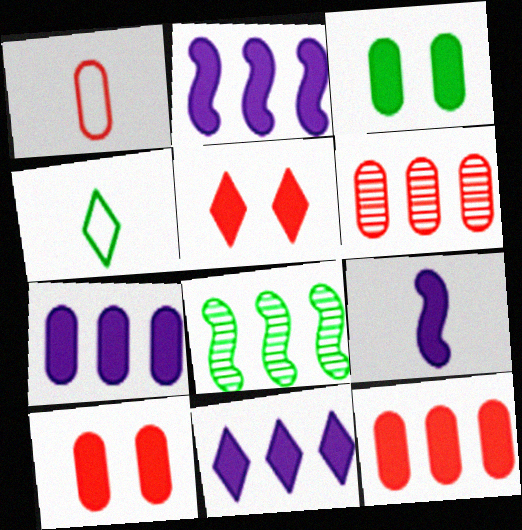[[1, 6, 10], 
[2, 7, 11], 
[3, 4, 8]]